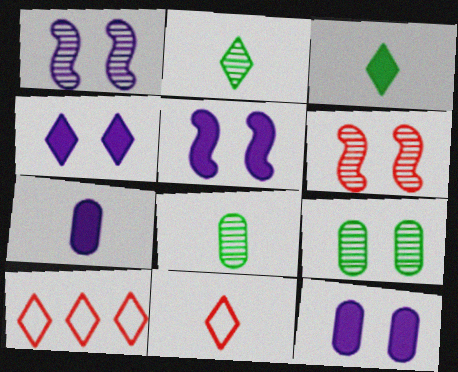[[2, 4, 10], 
[4, 5, 12], 
[5, 8, 10]]